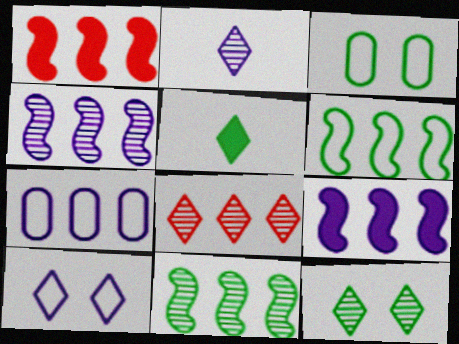[[1, 2, 3], 
[1, 4, 6], 
[2, 8, 12], 
[3, 5, 11], 
[5, 8, 10]]